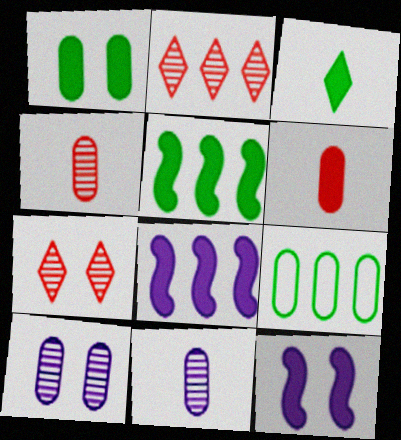[[1, 3, 5], 
[2, 8, 9], 
[6, 9, 10]]